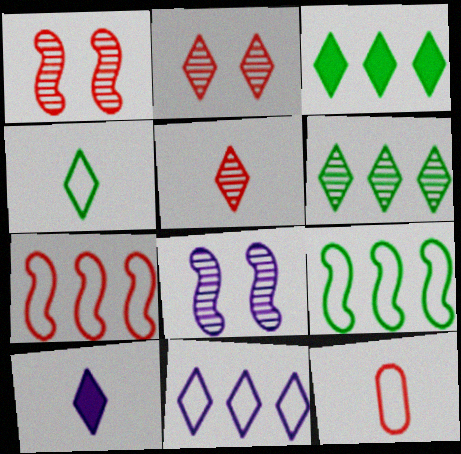[[3, 8, 12], 
[4, 5, 10]]